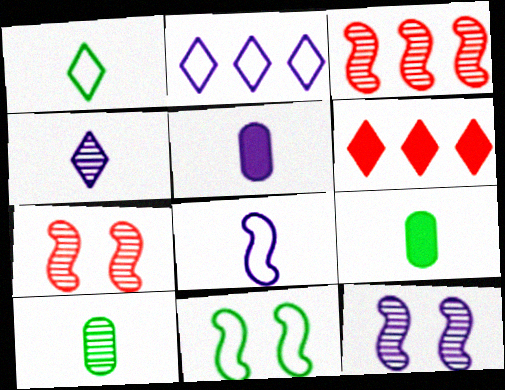[[2, 5, 12], 
[2, 7, 9], 
[4, 5, 8]]